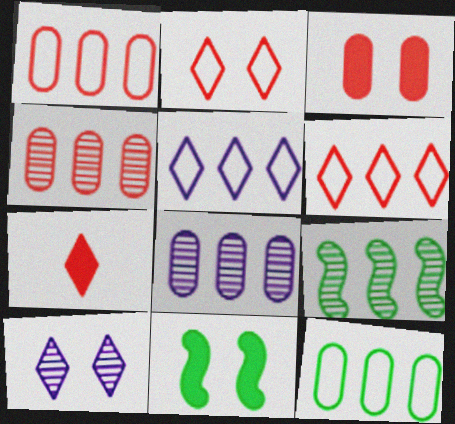[]